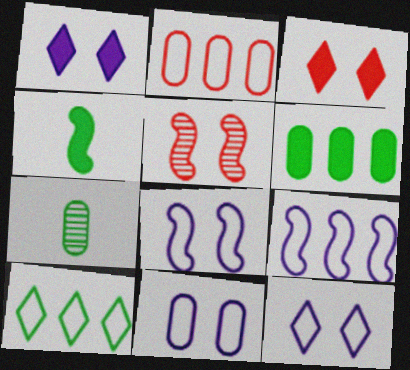[[2, 9, 10], 
[3, 7, 9], 
[4, 5, 9], 
[8, 11, 12]]